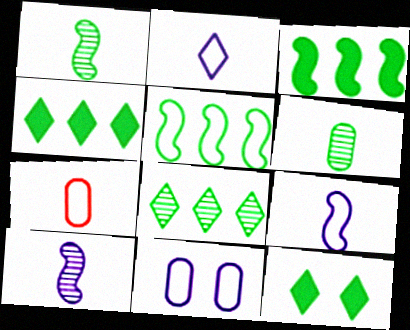[[5, 6, 12]]